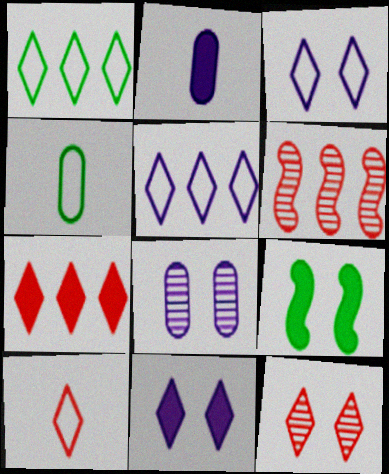[[1, 3, 10], 
[2, 7, 9], 
[4, 6, 11], 
[7, 10, 12]]